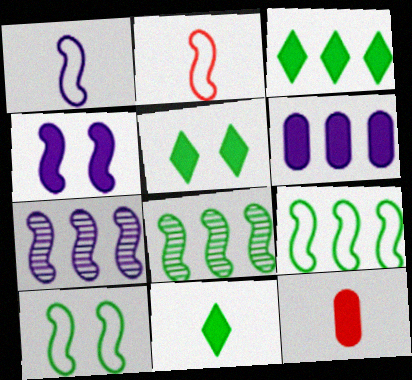[[1, 4, 7], 
[2, 4, 8], 
[3, 4, 12], 
[3, 5, 11]]